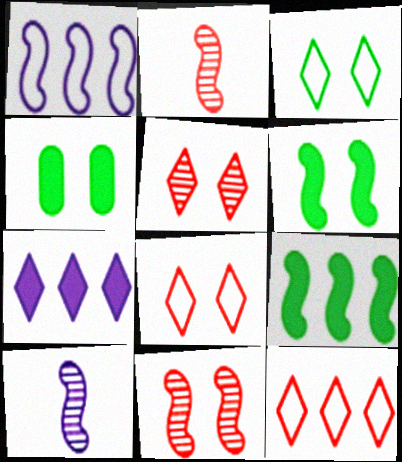[[1, 2, 6], 
[4, 10, 12]]